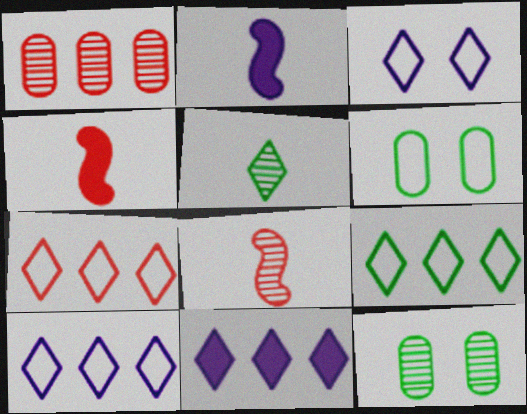[[2, 7, 12], 
[4, 10, 12], 
[6, 8, 11], 
[7, 9, 10]]